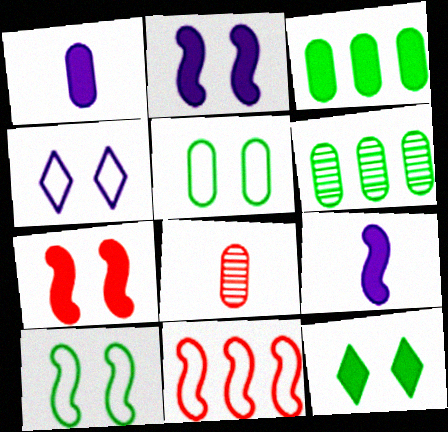[]